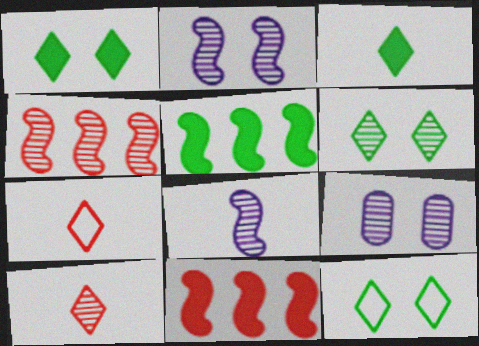[[1, 6, 12], 
[5, 7, 9]]